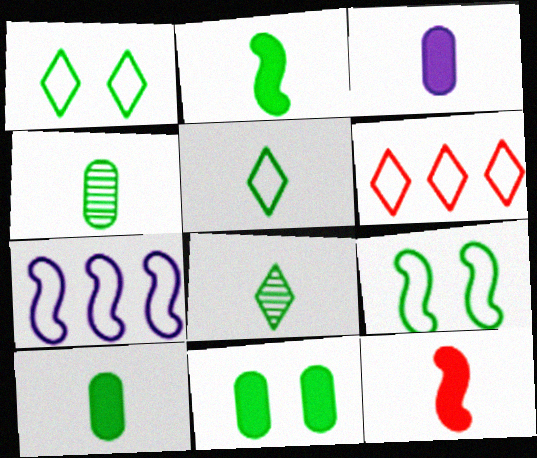[[2, 4, 5]]